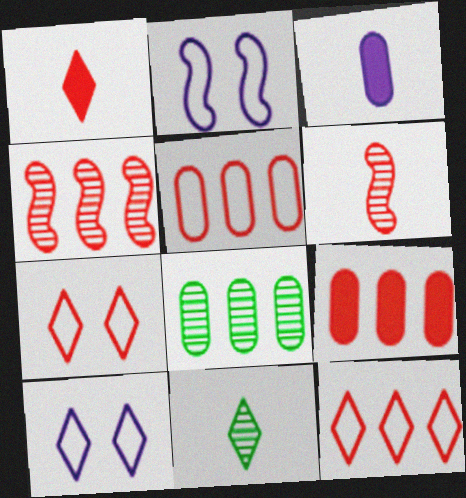[[1, 2, 8], 
[2, 9, 11], 
[4, 9, 12], 
[6, 7, 9]]